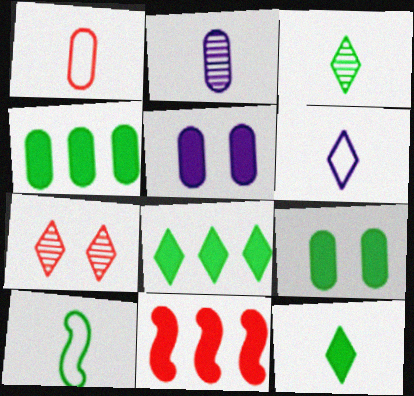[[1, 6, 10], 
[1, 7, 11], 
[5, 11, 12], 
[6, 7, 8]]